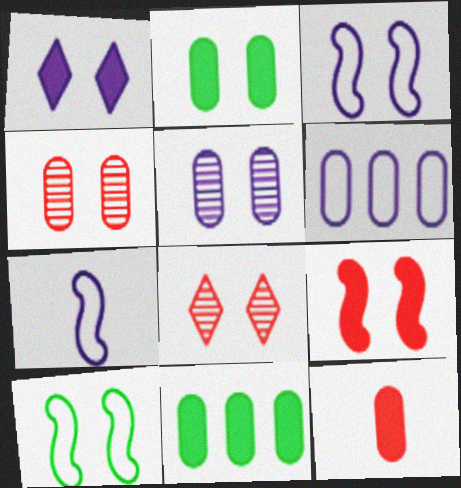[[1, 2, 9], 
[1, 3, 5], 
[1, 4, 10], 
[2, 3, 8], 
[7, 8, 11]]